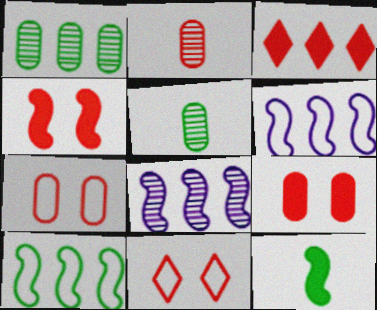[[1, 3, 6]]